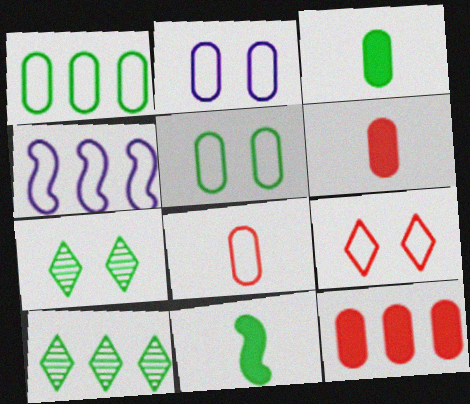[[1, 2, 8], 
[1, 7, 11], 
[4, 6, 7], 
[4, 10, 12], 
[5, 10, 11]]